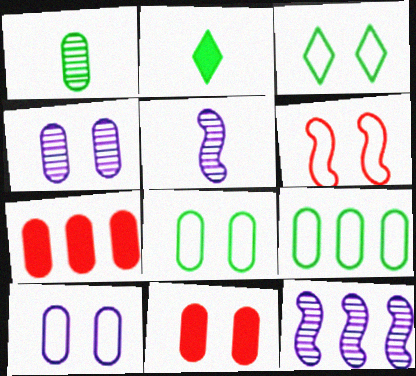[[1, 7, 10], 
[3, 5, 7], 
[3, 6, 10], 
[4, 8, 11]]